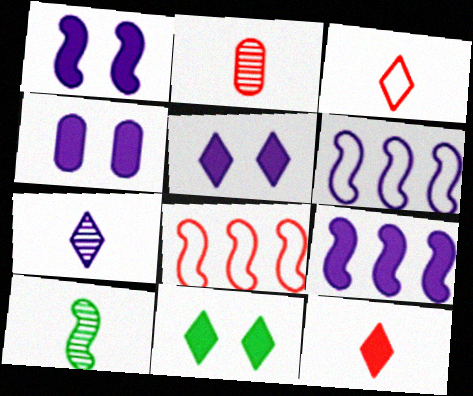[[1, 4, 5], 
[1, 8, 10], 
[2, 6, 11], 
[2, 7, 10], 
[4, 6, 7]]